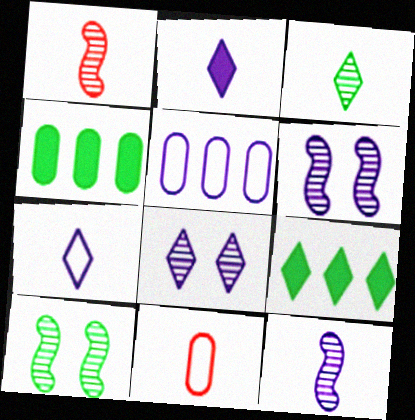[[2, 5, 6], 
[6, 9, 11]]